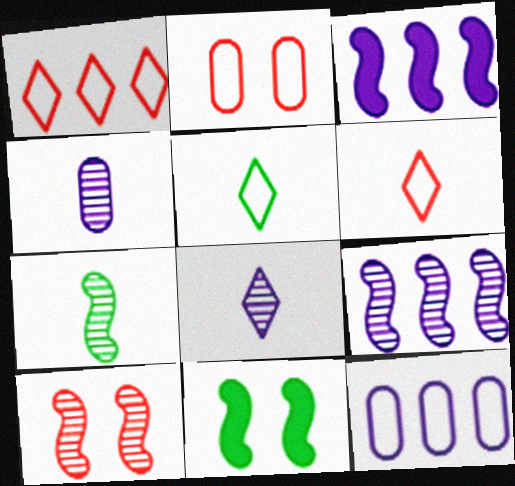[[1, 4, 11], 
[7, 9, 10]]